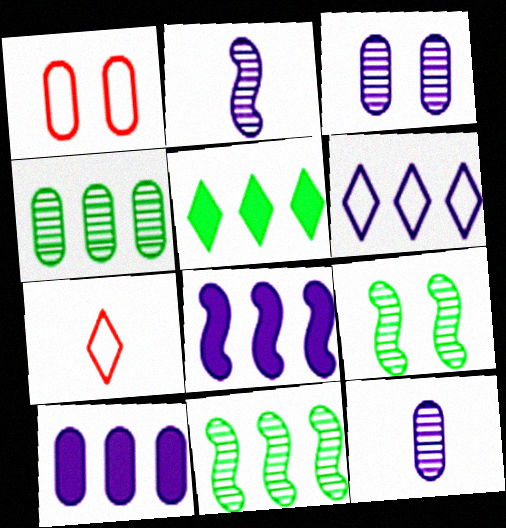[[1, 2, 5], 
[7, 9, 10]]